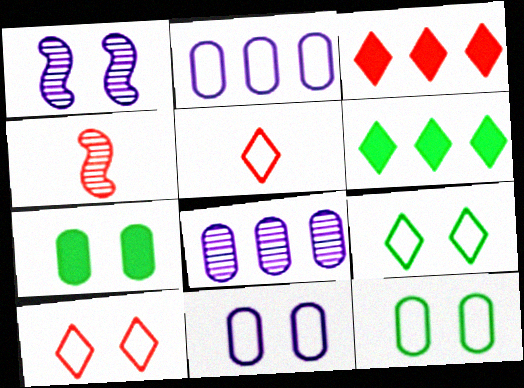[[1, 7, 10], 
[4, 6, 11]]